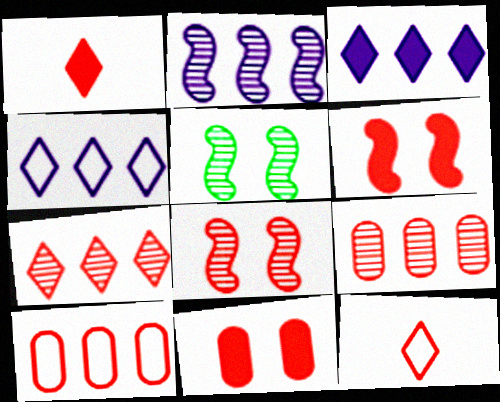[[1, 8, 10], 
[6, 9, 12]]